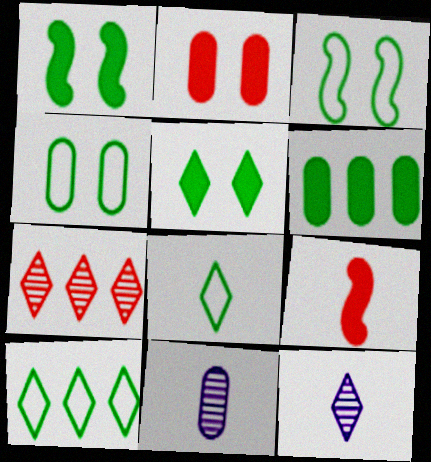[[8, 9, 11]]